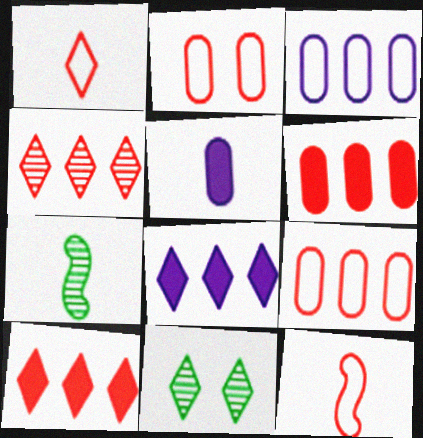[[1, 5, 7], 
[1, 8, 11], 
[2, 7, 8]]